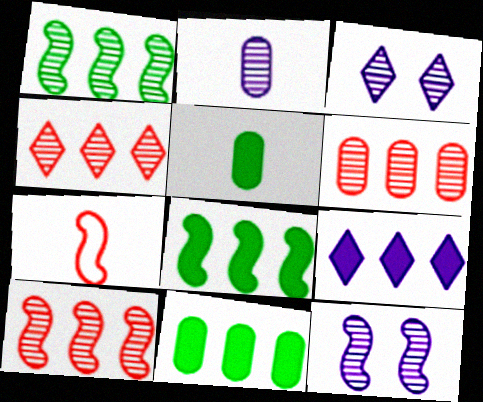[[3, 7, 11], 
[4, 6, 10], 
[7, 8, 12]]